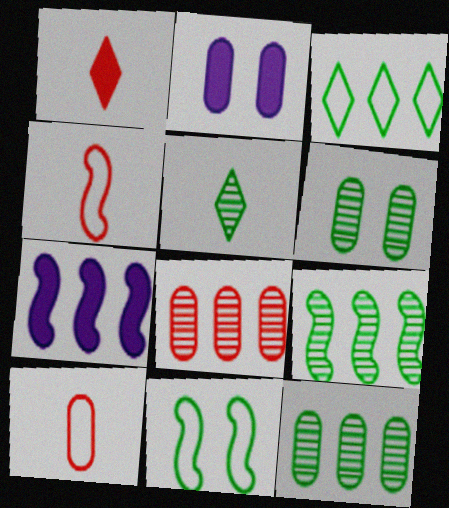[[2, 10, 12], 
[3, 7, 8], 
[5, 6, 9]]